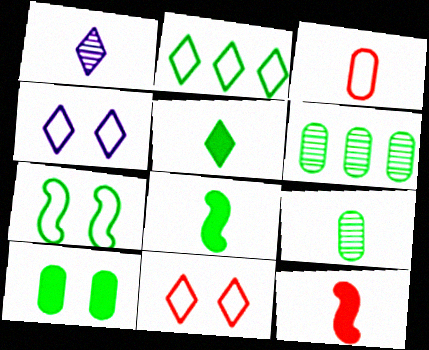[[1, 3, 8], 
[4, 6, 12], 
[5, 6, 7]]